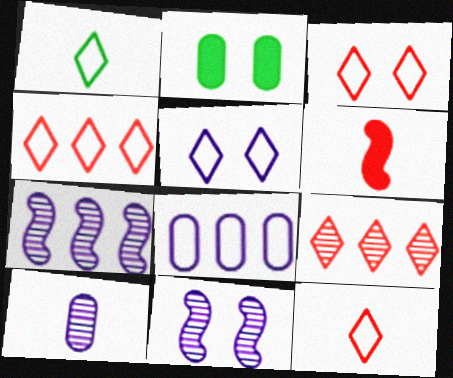[[1, 4, 5], 
[1, 6, 10], 
[2, 3, 11], 
[2, 7, 12], 
[3, 4, 12]]